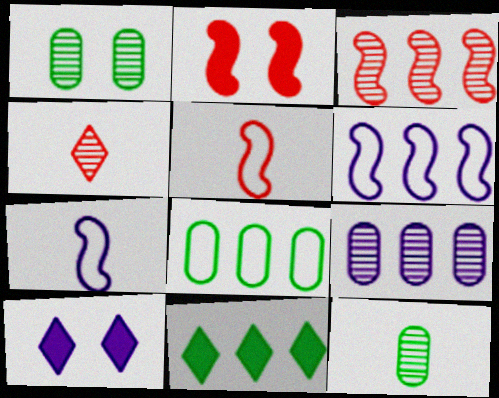[[2, 3, 5], 
[7, 9, 10]]